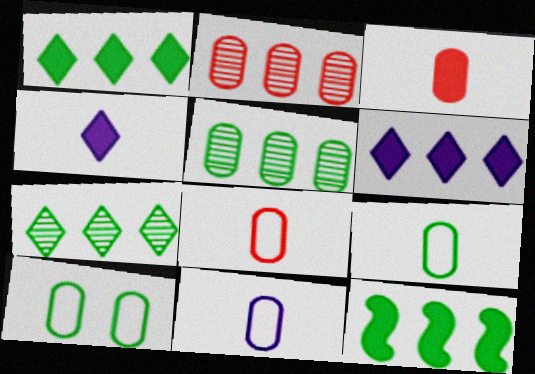[[8, 9, 11]]